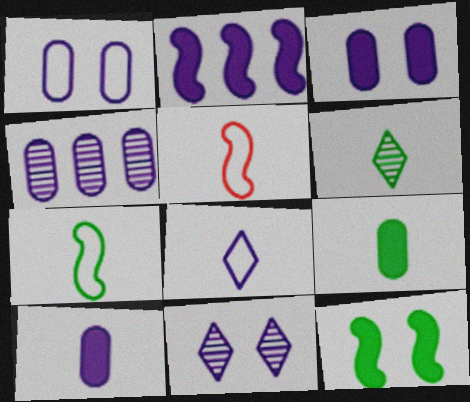[[1, 4, 10], 
[5, 6, 10], 
[6, 7, 9]]